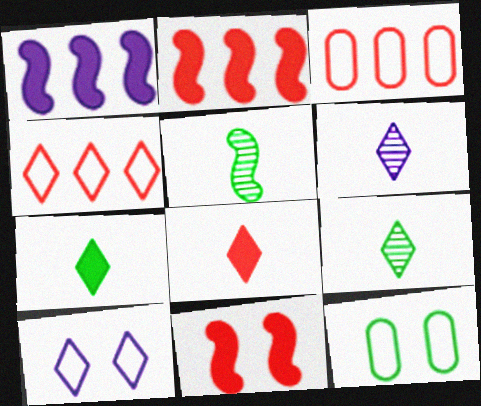[[2, 6, 12]]